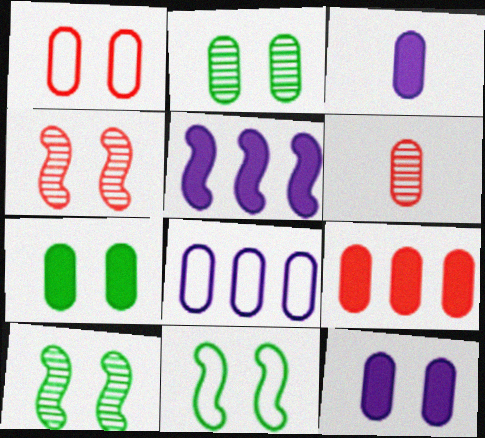[[1, 2, 12], 
[1, 6, 9], 
[3, 7, 9], 
[6, 7, 8]]